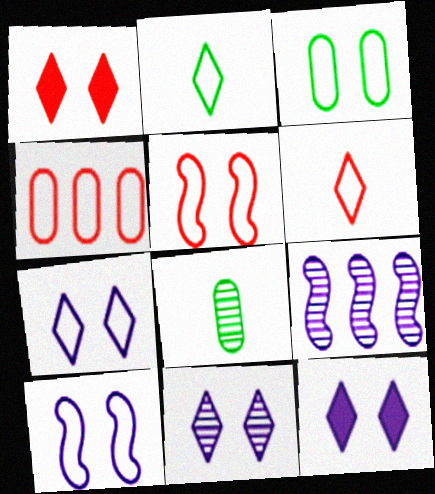[[2, 4, 10], 
[3, 5, 7], 
[4, 5, 6], 
[7, 11, 12]]